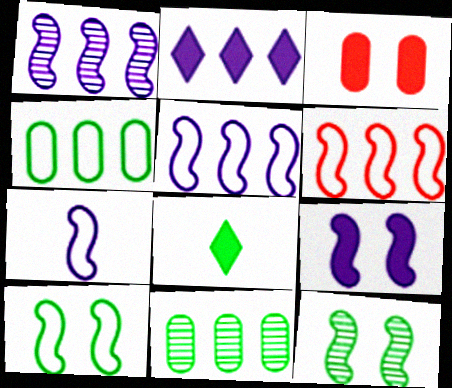[[1, 7, 9], 
[2, 6, 11], 
[4, 8, 12], 
[6, 7, 10], 
[8, 10, 11]]